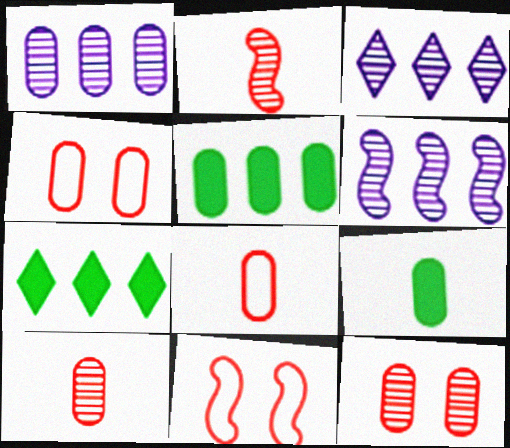[[1, 3, 6], 
[1, 4, 9], 
[3, 9, 11]]